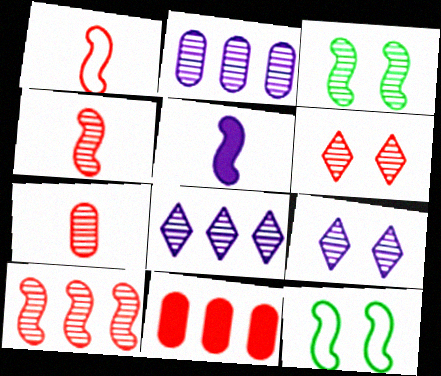[[1, 6, 11], 
[3, 7, 8], 
[5, 10, 12], 
[6, 7, 10]]